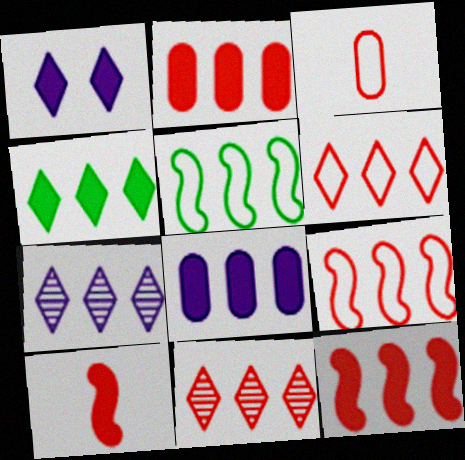[[2, 5, 7], 
[2, 9, 11], 
[4, 6, 7], 
[4, 8, 12], 
[5, 8, 11]]